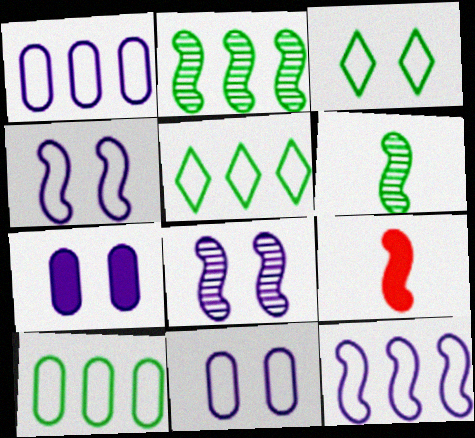[[2, 4, 9]]